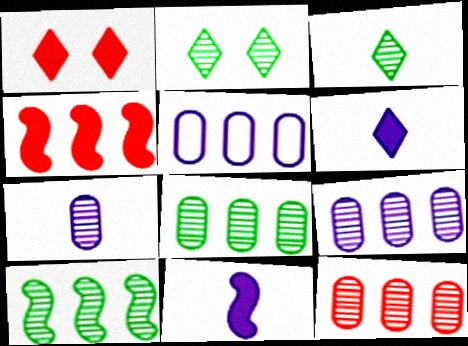[[8, 9, 12]]